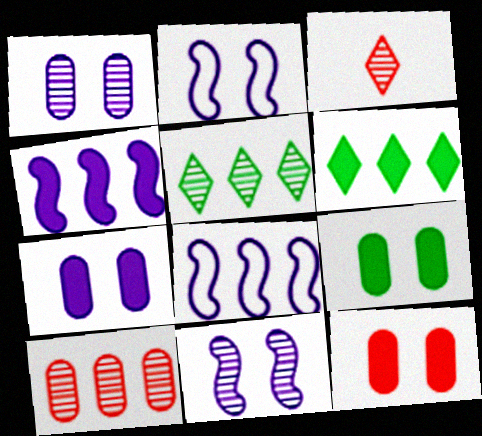[[3, 8, 9], 
[6, 8, 10], 
[7, 9, 12]]